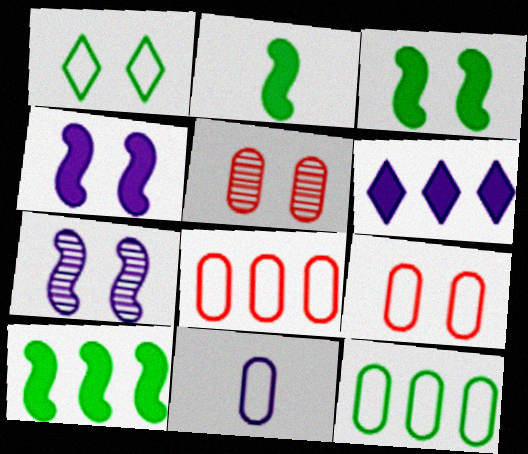[[1, 4, 5], 
[2, 3, 10], 
[6, 7, 11], 
[9, 11, 12]]